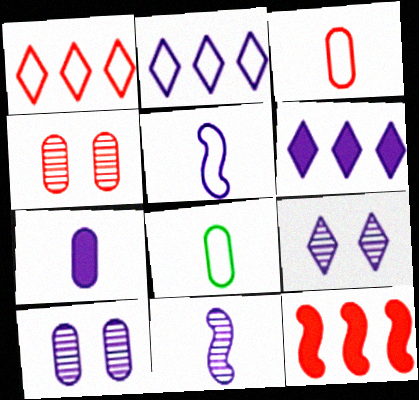[[5, 6, 10], 
[8, 9, 12]]